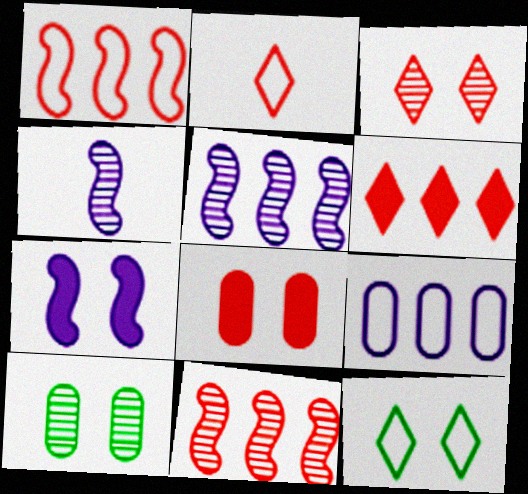[[2, 3, 6], 
[2, 8, 11]]